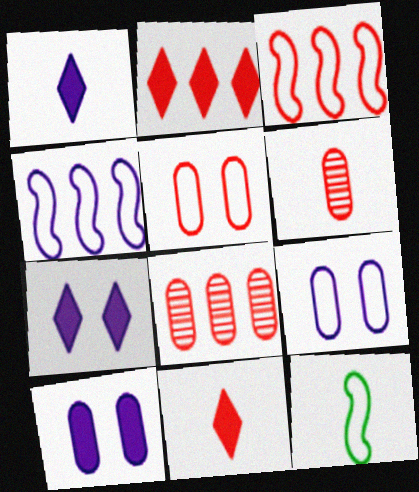[[1, 6, 12], 
[2, 3, 8], 
[7, 8, 12]]